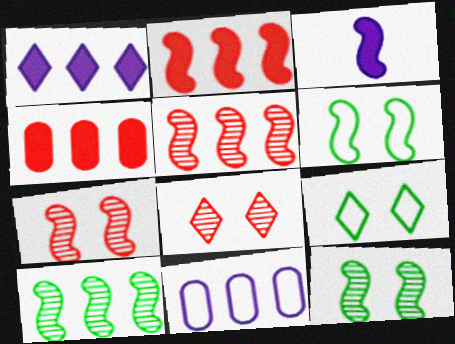[[3, 5, 6]]